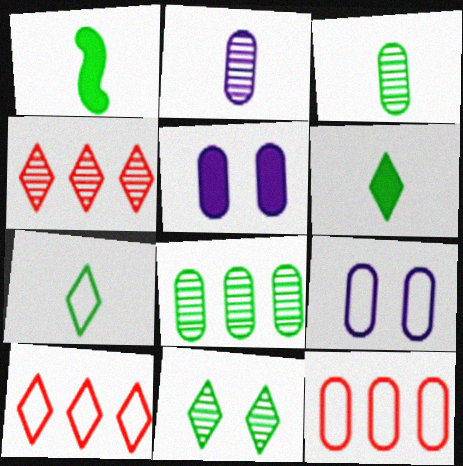[[1, 3, 7], 
[1, 4, 9], 
[3, 5, 12]]